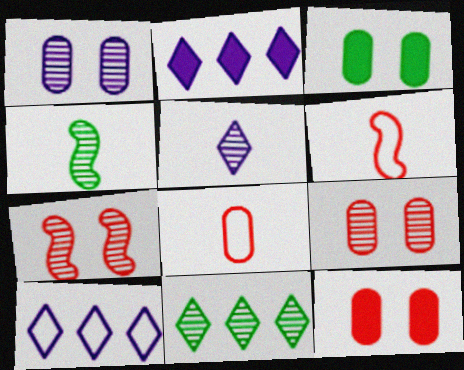[[4, 10, 12]]